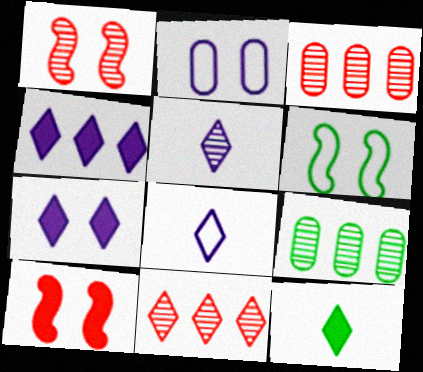[[1, 5, 9], 
[6, 9, 12], 
[8, 9, 10]]